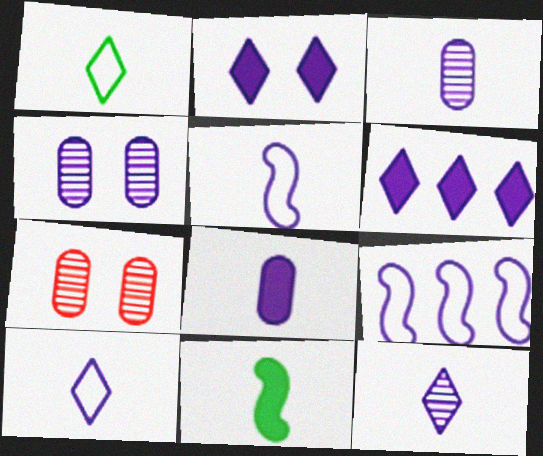[[2, 3, 9], 
[4, 5, 6], 
[5, 8, 12]]